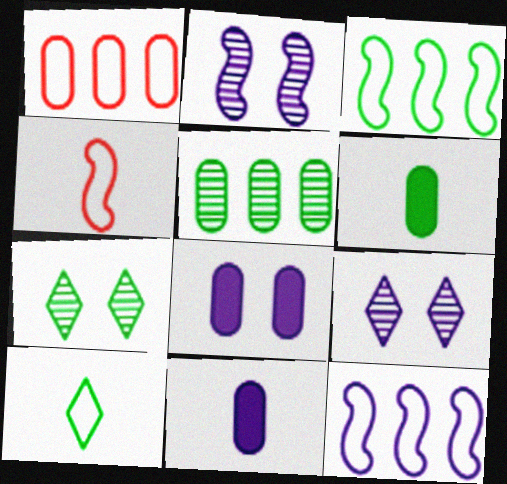[[3, 6, 7], 
[9, 11, 12]]